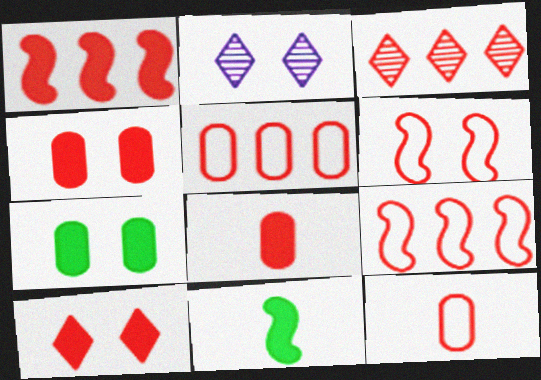[[1, 3, 5], 
[1, 8, 10], 
[2, 5, 11], 
[2, 6, 7], 
[3, 6, 8]]